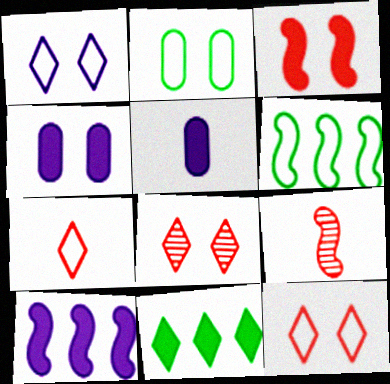[[3, 5, 11], 
[5, 6, 8]]